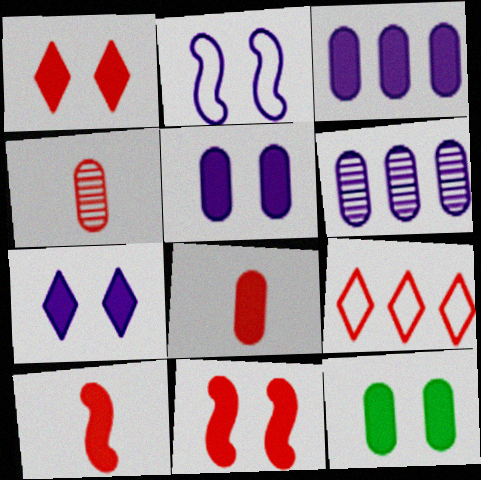[[3, 8, 12], 
[4, 9, 11], 
[7, 11, 12]]